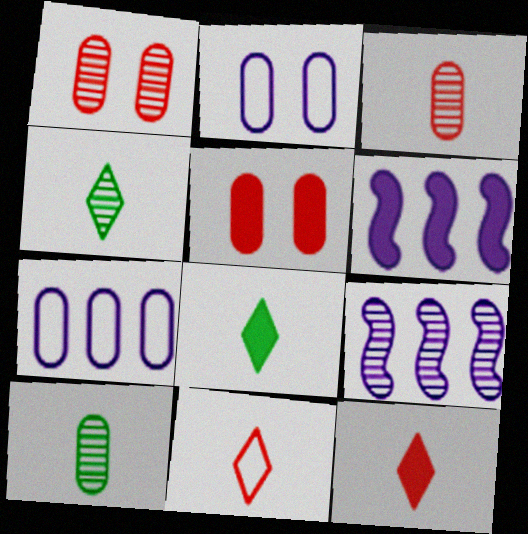[[1, 4, 9], 
[5, 6, 8], 
[5, 7, 10]]